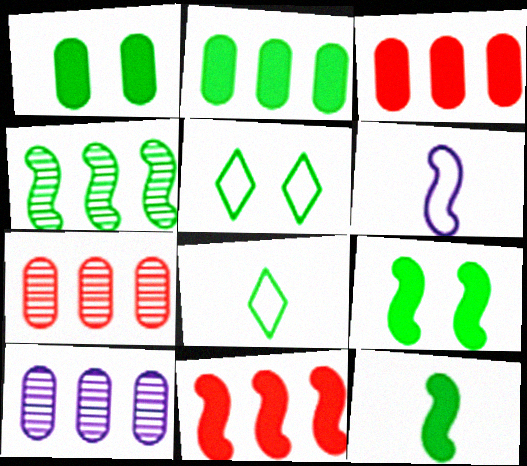[[1, 4, 8]]